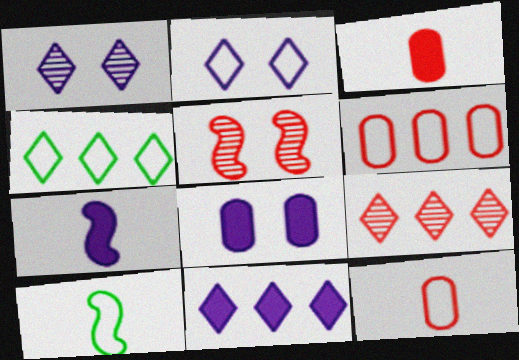[[2, 6, 10], 
[4, 9, 11], 
[7, 8, 11], 
[8, 9, 10]]